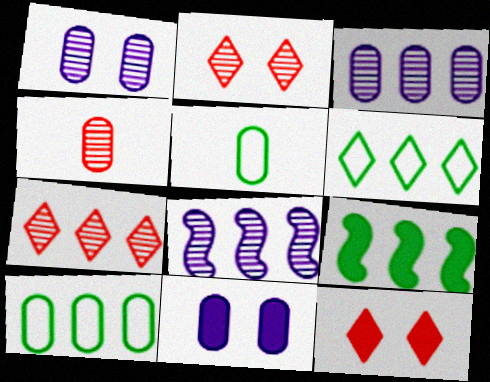[[4, 10, 11], 
[5, 8, 12]]